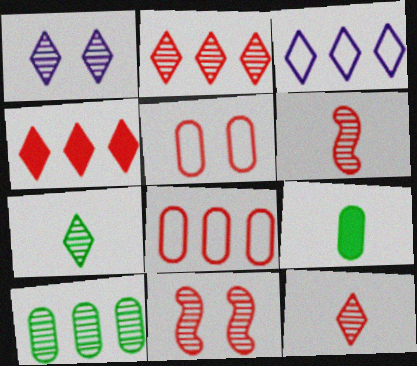[[1, 2, 7], 
[1, 6, 10], 
[3, 9, 11], 
[4, 5, 6]]